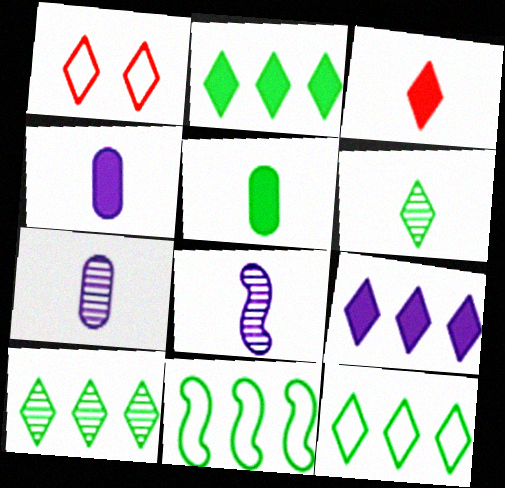[[1, 6, 9], 
[2, 10, 12]]